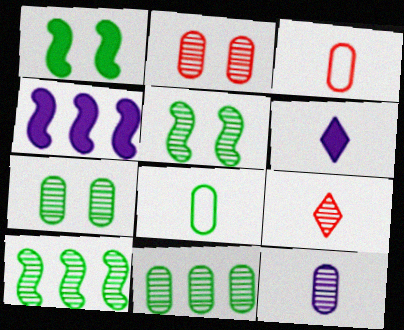[[2, 11, 12]]